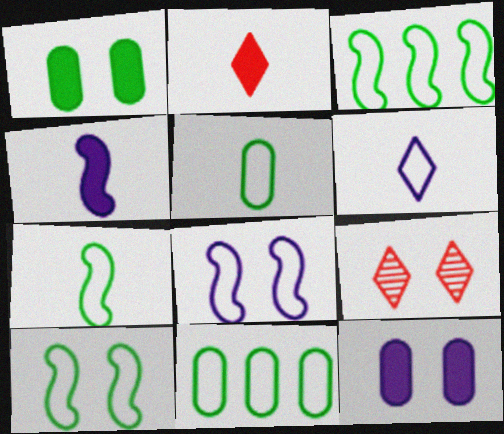[[1, 8, 9], 
[3, 7, 10], 
[4, 9, 11], 
[9, 10, 12]]